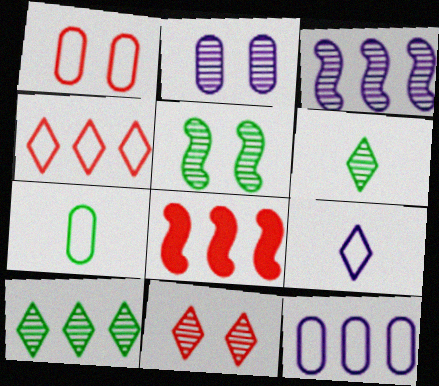[[1, 7, 12], 
[2, 5, 11], 
[8, 10, 12]]